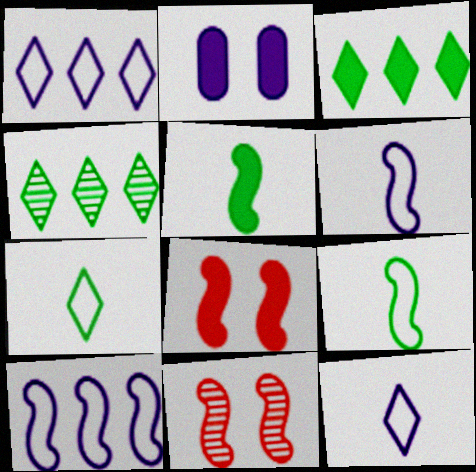[[5, 10, 11]]